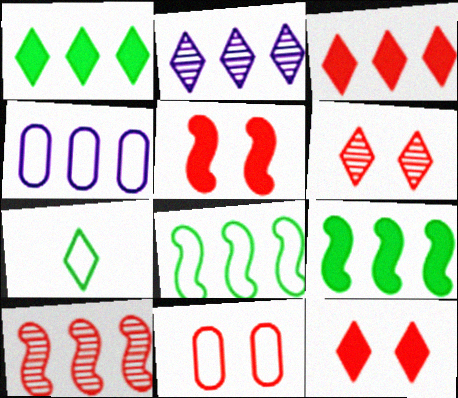[[1, 4, 10], 
[2, 7, 12], 
[5, 6, 11]]